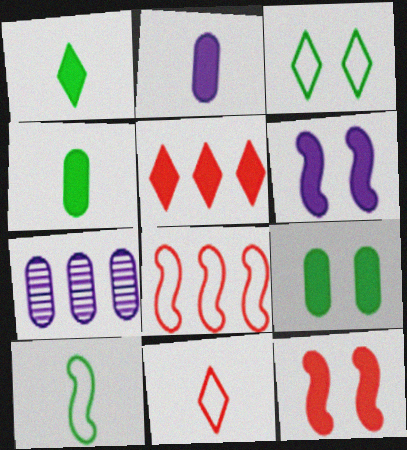[[4, 5, 6]]